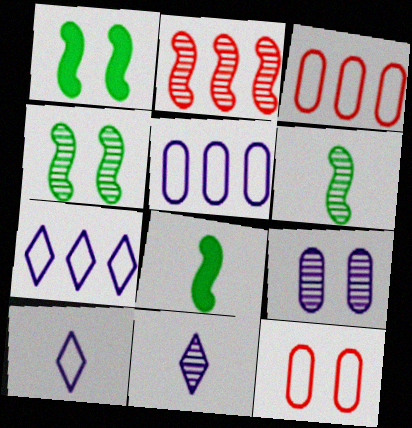[[1, 3, 11]]